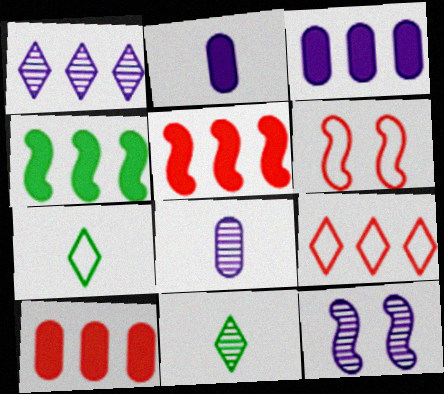[[1, 8, 12], 
[3, 6, 11], 
[7, 10, 12]]